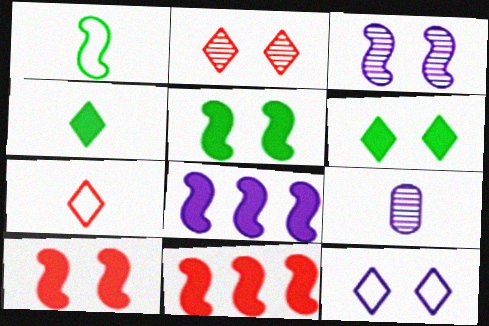[[1, 3, 11], 
[2, 6, 12], 
[8, 9, 12]]